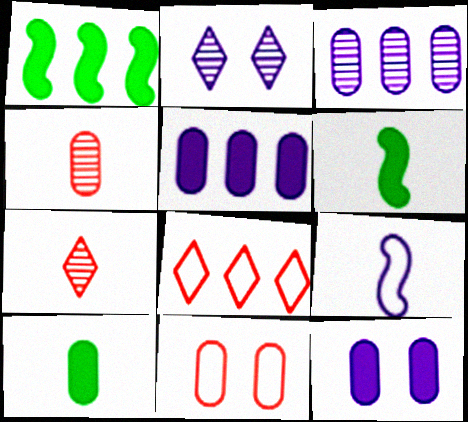[[1, 3, 8], 
[2, 5, 9], 
[3, 10, 11], 
[7, 9, 10]]